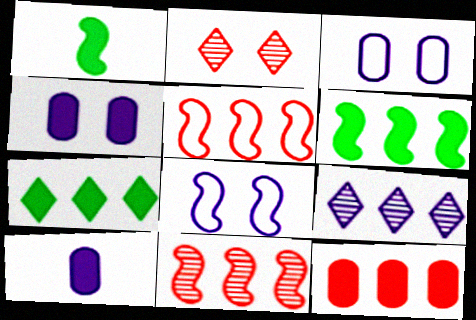[[1, 8, 11], 
[8, 9, 10]]